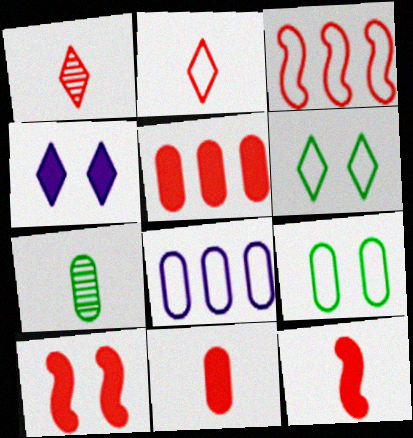[[3, 4, 7]]